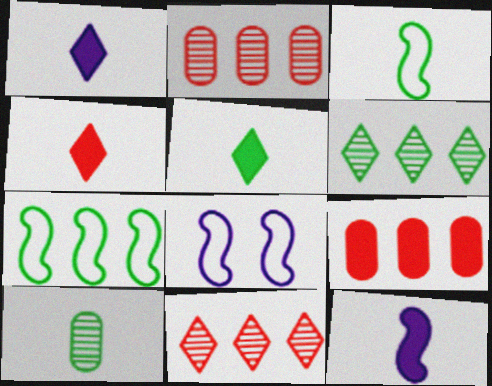[[1, 4, 5], 
[2, 5, 8], 
[3, 5, 10]]